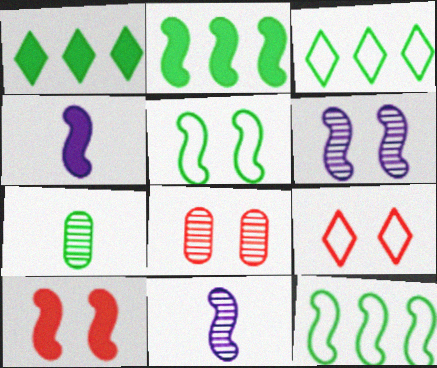[[1, 5, 7], 
[2, 4, 10], 
[3, 4, 8], 
[5, 6, 10], 
[8, 9, 10], 
[10, 11, 12]]